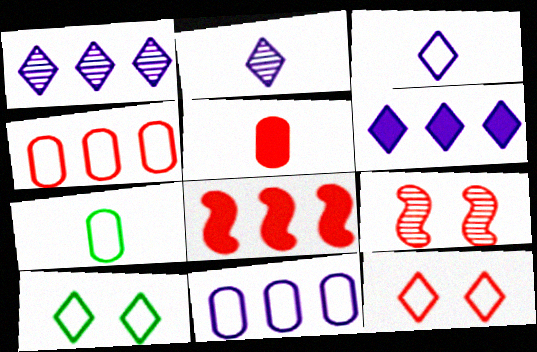[[6, 7, 9]]